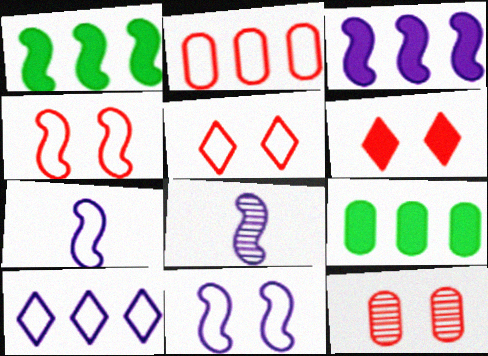[[1, 4, 8], 
[3, 8, 11], 
[4, 6, 12], 
[5, 8, 9]]